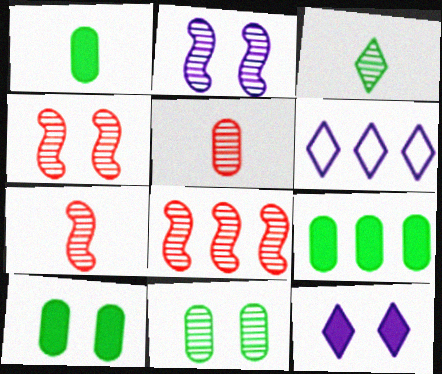[[1, 4, 6], 
[1, 9, 10], 
[4, 7, 8], 
[6, 7, 10], 
[6, 8, 9]]